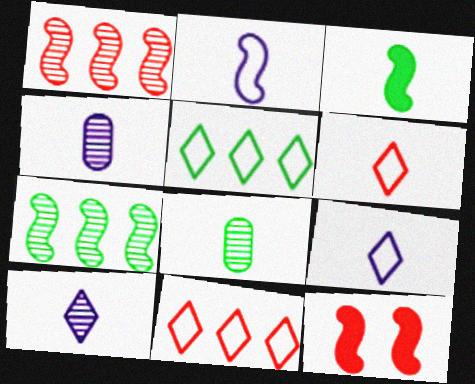[[2, 7, 12], 
[3, 4, 6], 
[4, 5, 12]]